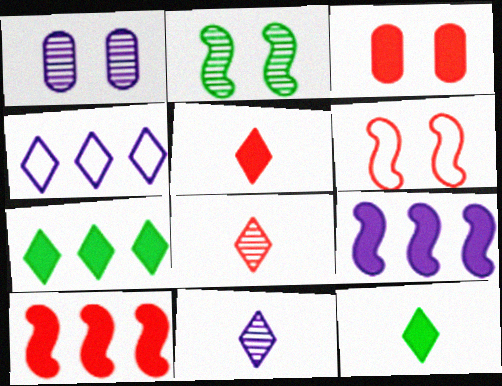[[3, 5, 10], 
[3, 9, 12]]